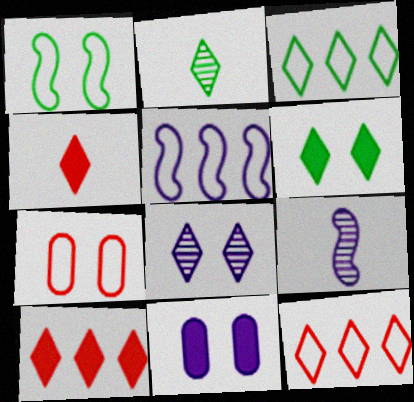[[2, 3, 6], 
[3, 4, 8]]